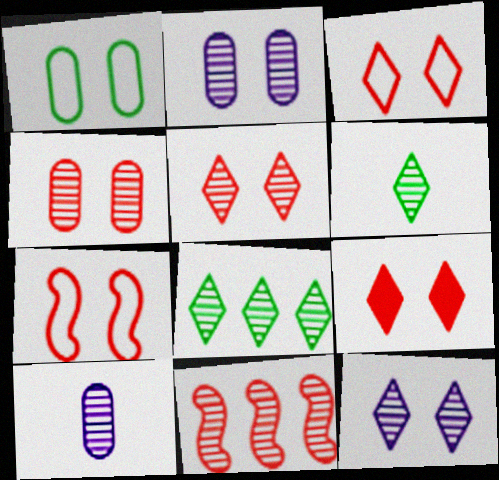[[2, 6, 11], 
[3, 5, 9], 
[4, 7, 9]]